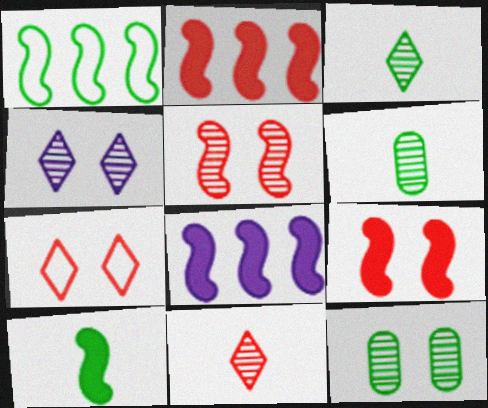[[4, 5, 12], 
[6, 7, 8], 
[8, 9, 10]]